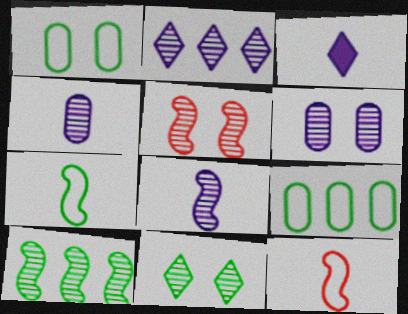[[2, 6, 8], 
[3, 5, 9], 
[5, 6, 11], 
[5, 8, 10]]